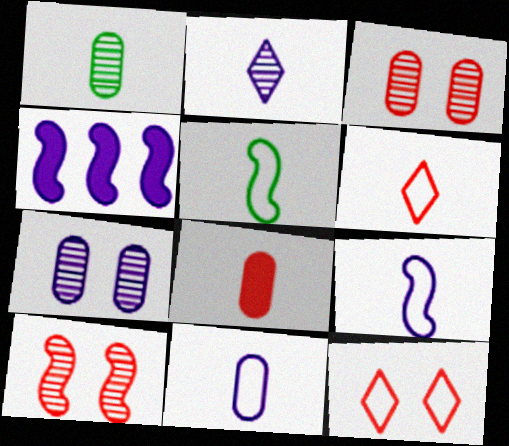[[1, 4, 12], 
[1, 8, 11], 
[2, 5, 8], 
[4, 5, 10], 
[5, 6, 11]]